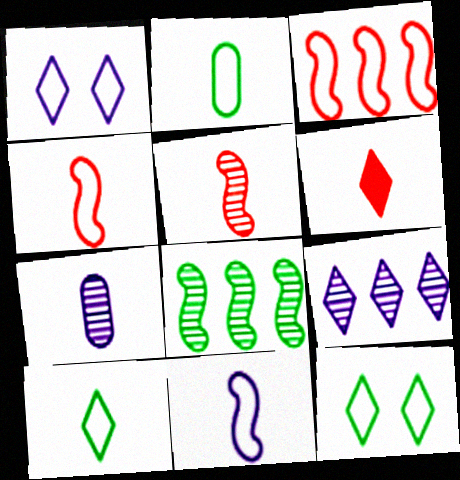[[1, 2, 3], 
[6, 9, 12]]